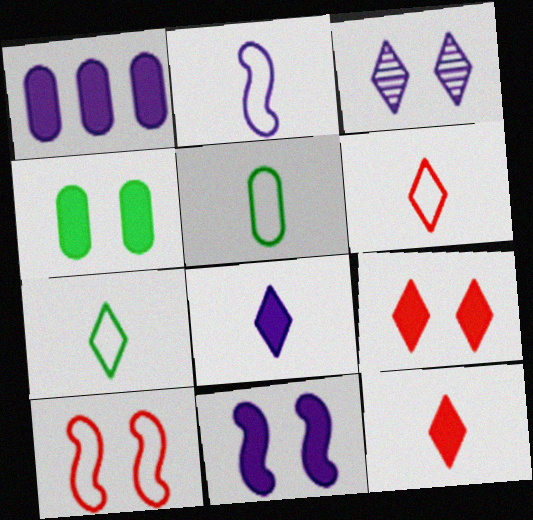[[1, 2, 3], 
[1, 8, 11], 
[2, 5, 6], 
[3, 4, 10], 
[4, 9, 11]]